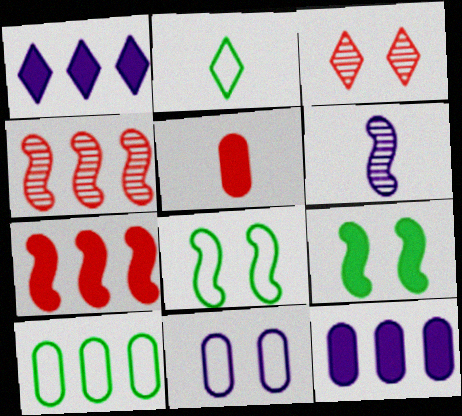[[1, 2, 3], 
[1, 4, 10], 
[1, 5, 9], 
[1, 6, 11], 
[2, 5, 6], 
[2, 8, 10], 
[3, 9, 11], 
[6, 7, 8]]